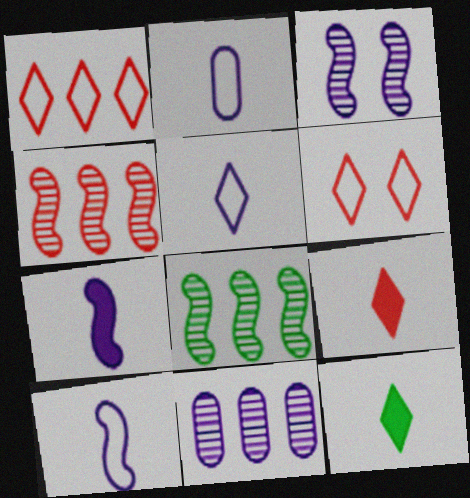[[2, 5, 10]]